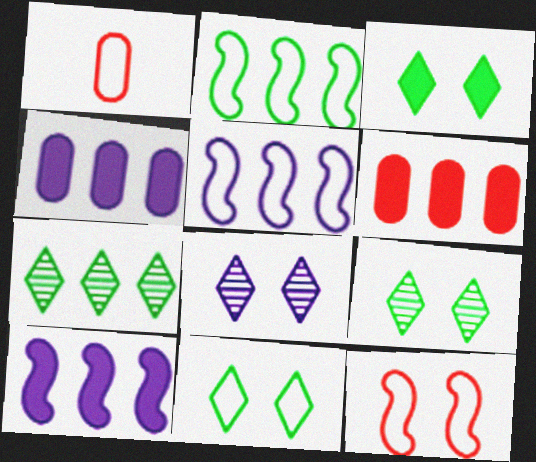[[1, 5, 11], 
[1, 9, 10], 
[3, 9, 11], 
[5, 6, 7]]